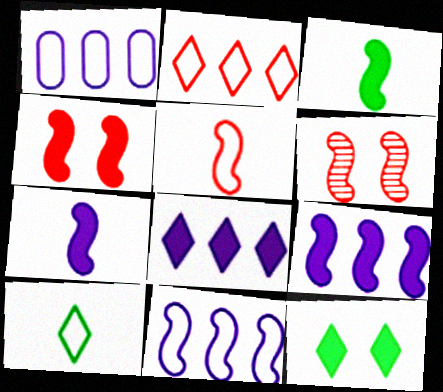[[3, 4, 9], 
[3, 6, 11]]